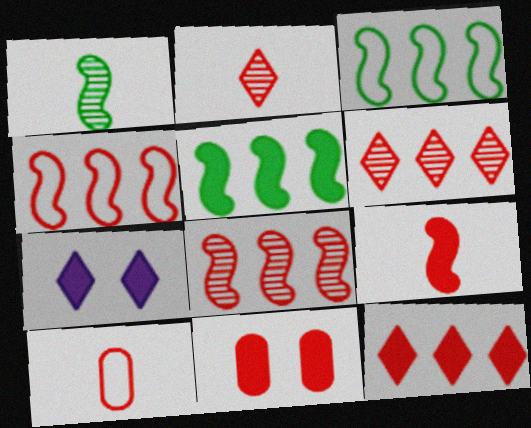[[2, 4, 11], 
[2, 9, 10], 
[9, 11, 12]]